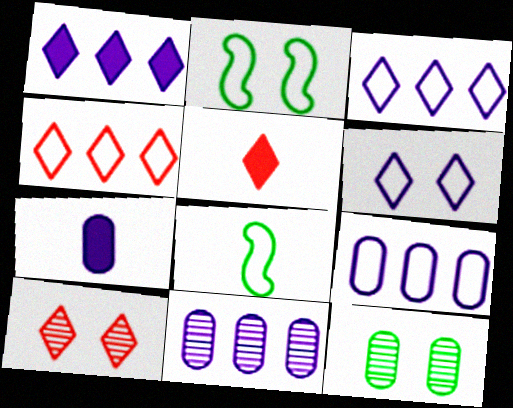[[2, 5, 11], 
[4, 5, 10]]